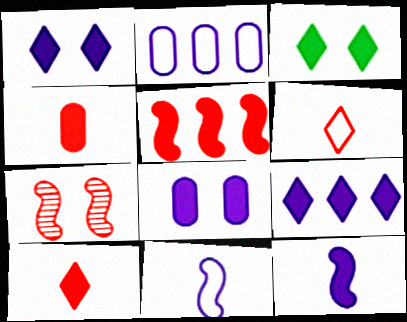[[3, 9, 10], 
[8, 9, 12]]